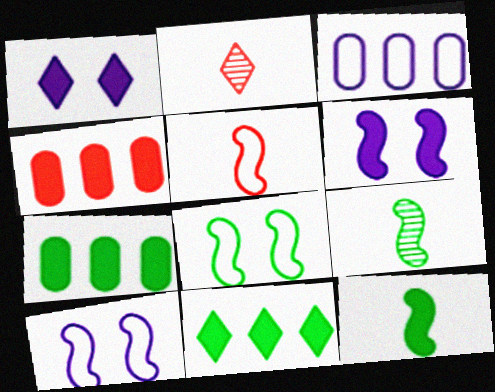[[1, 4, 12], 
[2, 7, 10]]